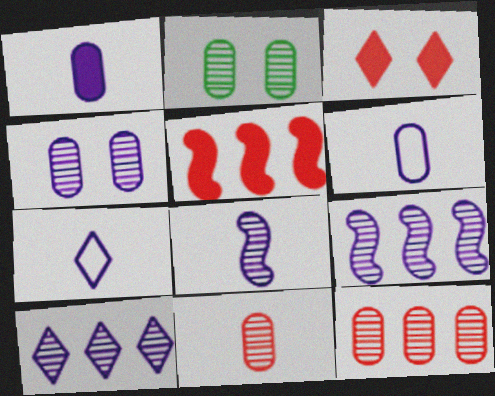[[1, 7, 8], 
[2, 5, 7], 
[4, 8, 10]]